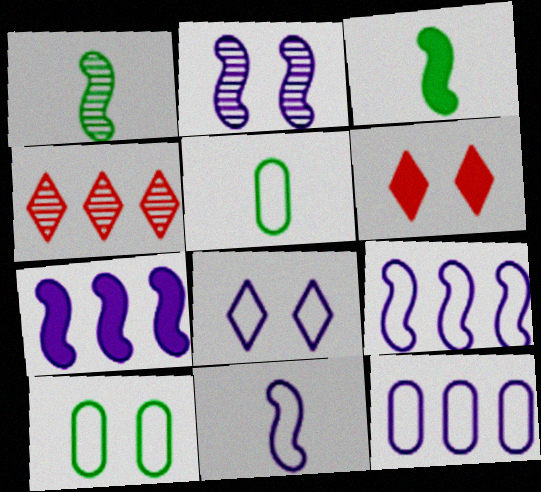[[1, 6, 12], 
[2, 6, 10], 
[2, 7, 11], 
[8, 11, 12]]